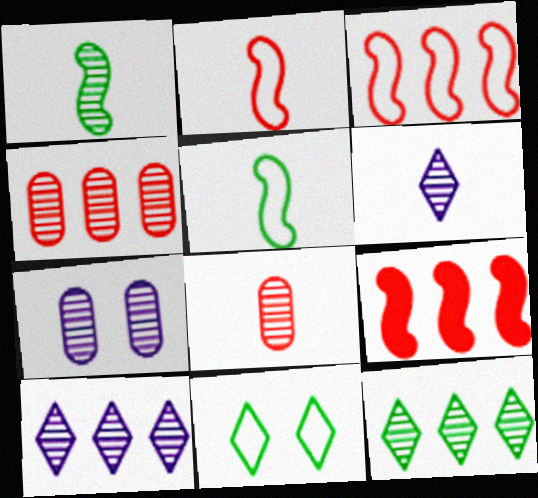[[1, 6, 8]]